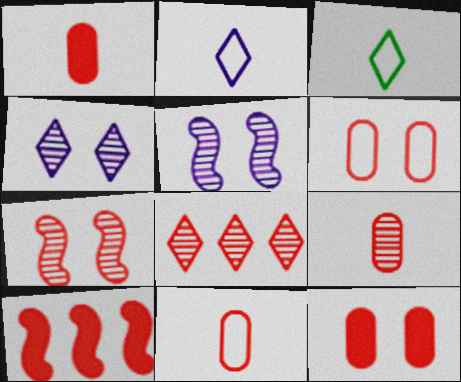[[1, 9, 11], 
[7, 8, 9]]